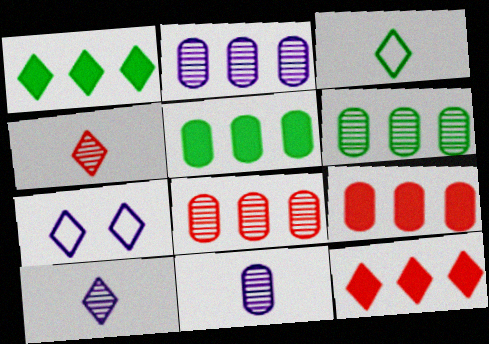[[1, 4, 7], 
[2, 6, 8]]